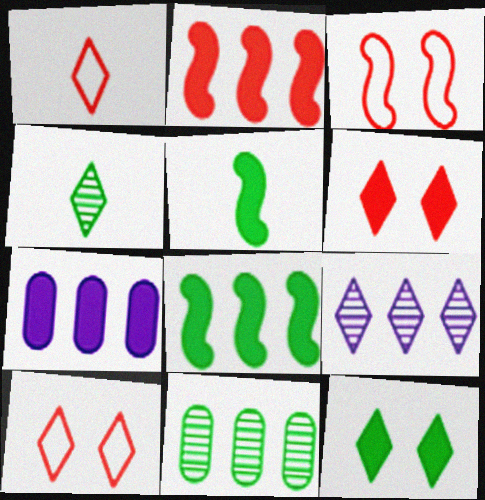[[1, 9, 12], 
[3, 4, 7], 
[5, 6, 7]]